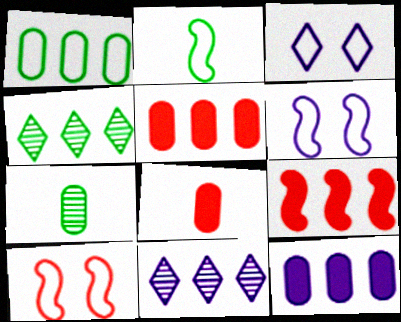[[1, 9, 11], 
[3, 7, 9], 
[4, 6, 8]]